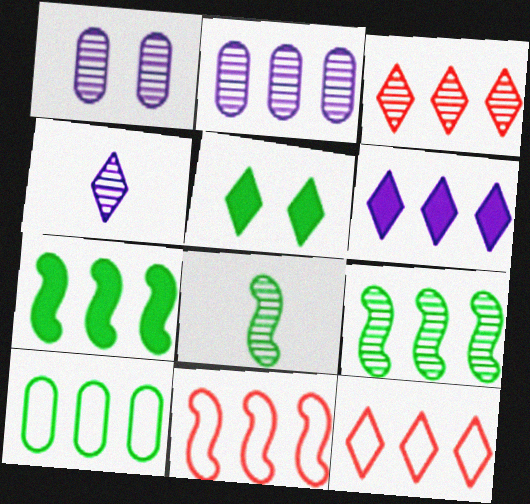[[1, 3, 8], 
[2, 3, 9], 
[2, 7, 12], 
[4, 5, 12], 
[5, 8, 10]]